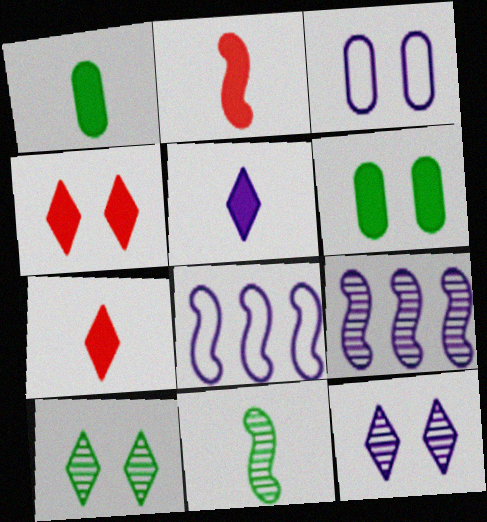[[1, 2, 5], 
[3, 5, 9]]